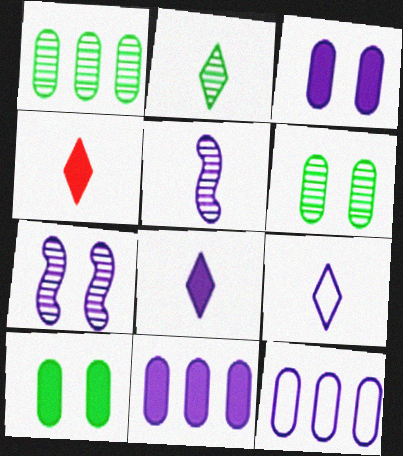[[2, 4, 9], 
[7, 8, 12], 
[7, 9, 11]]